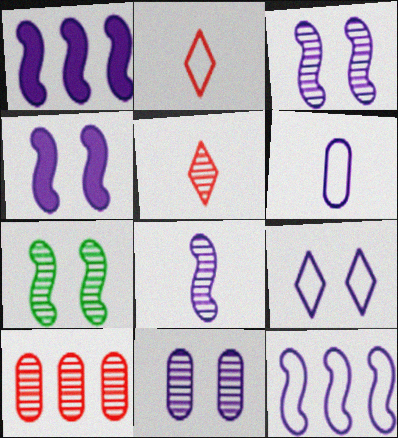[[4, 8, 12], 
[4, 9, 11], 
[6, 9, 12]]